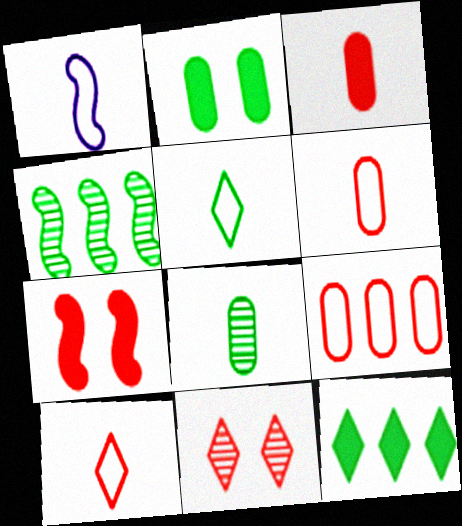[[1, 4, 7], 
[1, 5, 6], 
[2, 4, 5]]